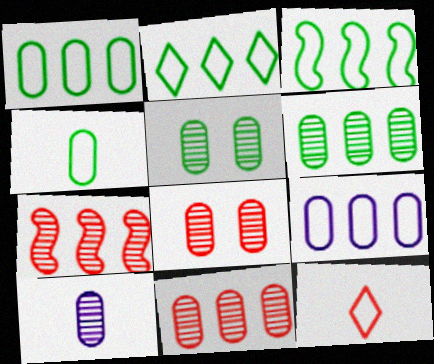[[1, 2, 3], 
[5, 10, 11], 
[6, 8, 10]]